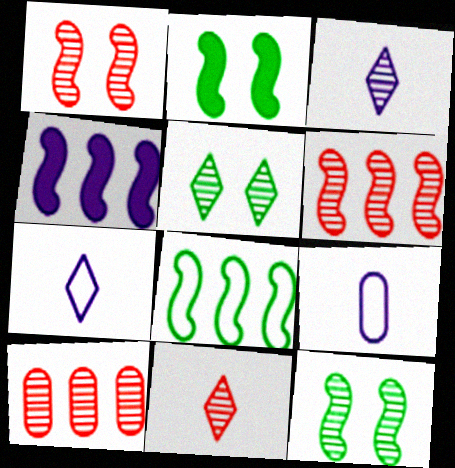[[1, 10, 11], 
[2, 7, 10], 
[3, 10, 12], 
[4, 6, 8]]